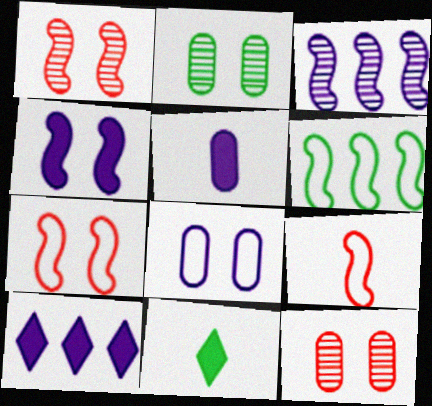[[2, 6, 11], 
[2, 9, 10], 
[4, 5, 10]]